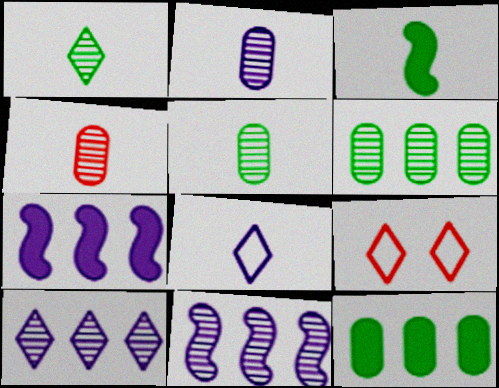[[2, 4, 5], 
[3, 4, 8], 
[5, 7, 9]]